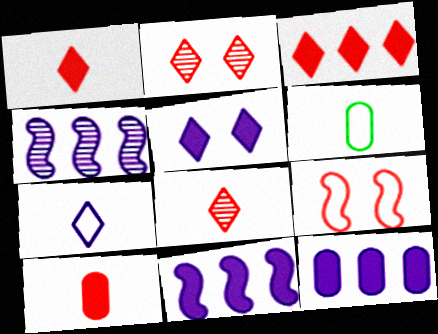[[2, 6, 11]]